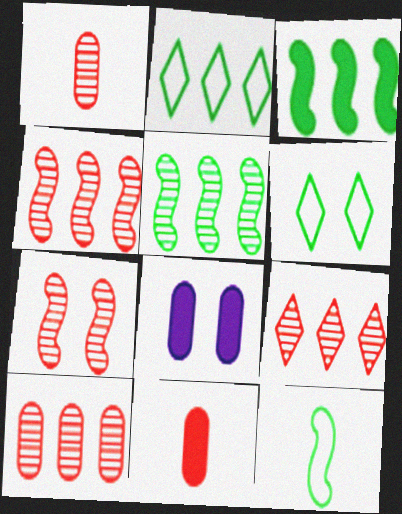[[1, 7, 9], 
[4, 9, 10], 
[6, 7, 8], 
[8, 9, 12]]